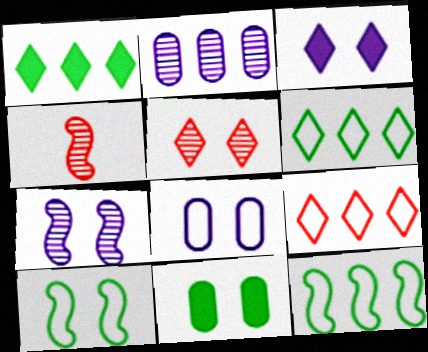[[1, 4, 8], 
[3, 7, 8]]